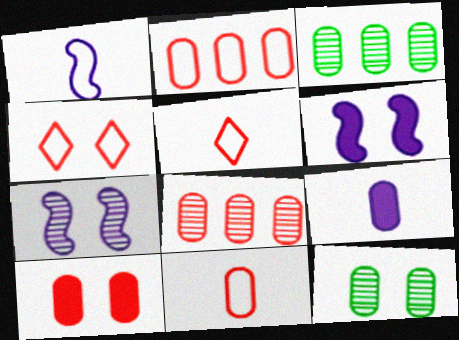[[2, 9, 12], 
[3, 5, 6], 
[4, 6, 12], 
[8, 10, 11]]